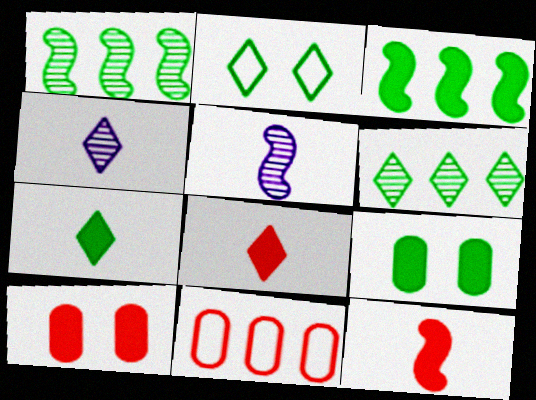[[2, 6, 7], 
[3, 7, 9]]